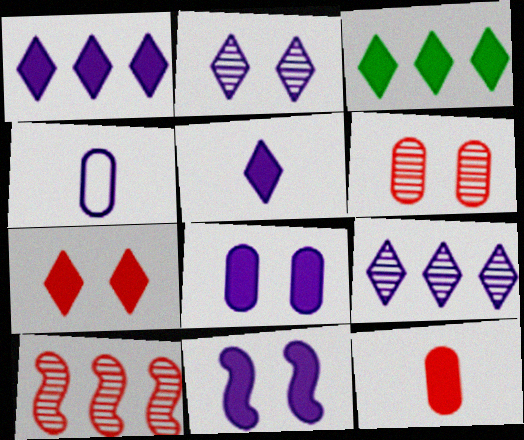[[3, 5, 7], 
[3, 11, 12], 
[4, 9, 11]]